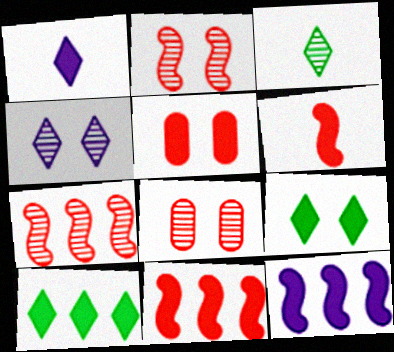[]